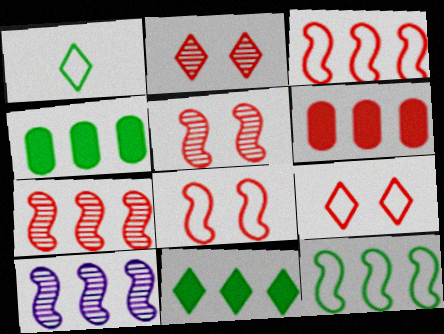[]